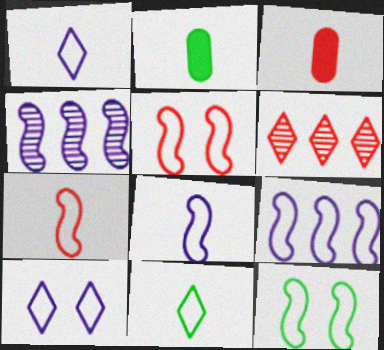[[3, 5, 6], 
[7, 9, 12]]